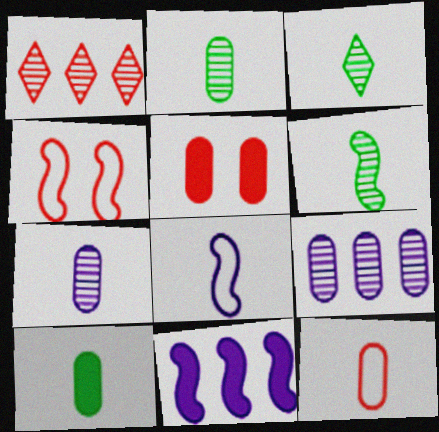[[2, 3, 6], 
[4, 6, 11], 
[7, 10, 12]]